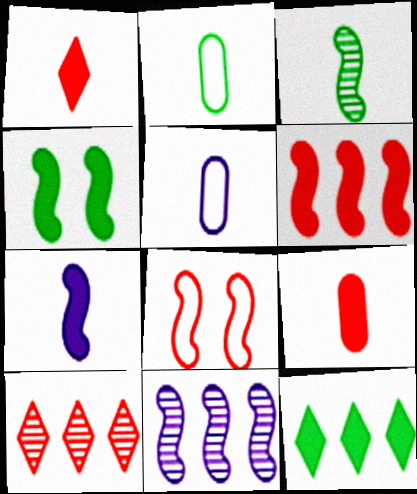[[1, 3, 5], 
[4, 5, 10], 
[4, 6, 7], 
[8, 9, 10]]